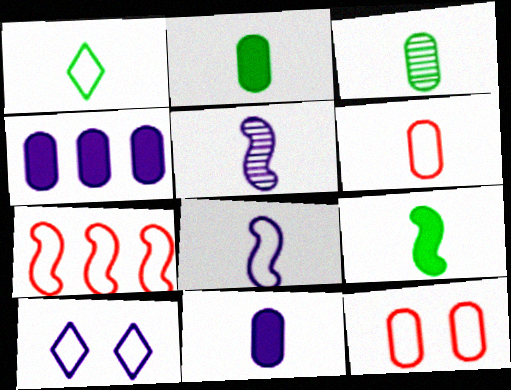[[1, 3, 9], 
[1, 6, 8], 
[3, 4, 12], 
[3, 6, 11], 
[4, 5, 10]]